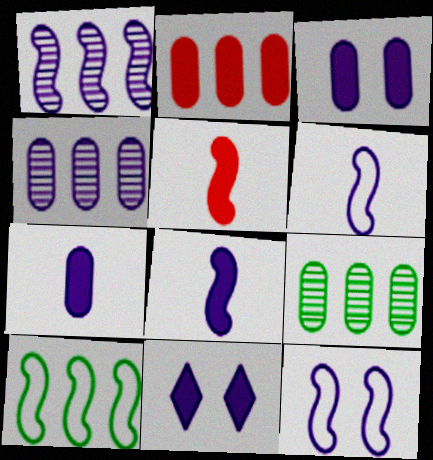[[1, 8, 12], 
[4, 6, 11]]